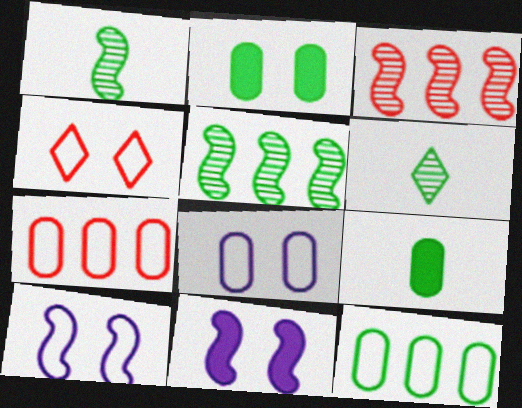[[6, 7, 11]]